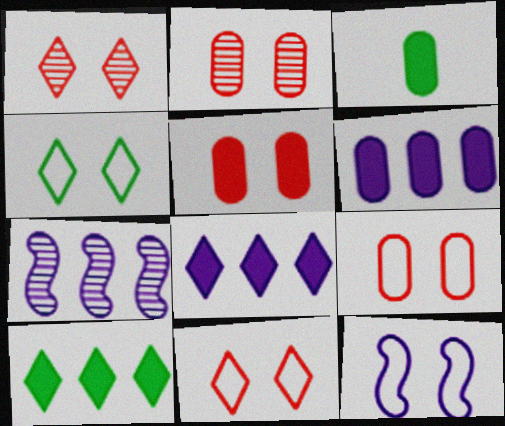[[2, 5, 9], 
[3, 5, 6], 
[3, 7, 11], 
[4, 9, 12]]